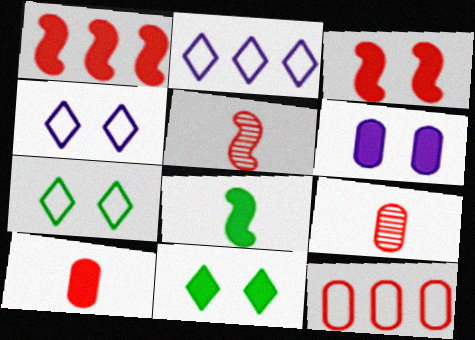[[3, 6, 11]]